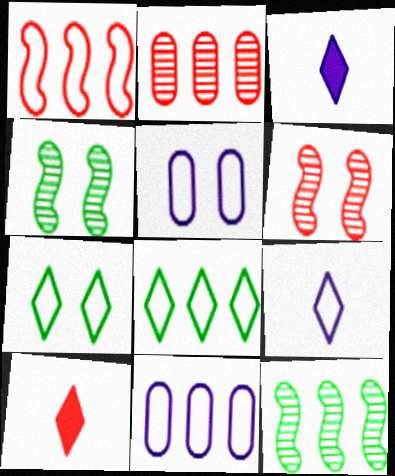[[1, 8, 11], 
[4, 10, 11], 
[5, 10, 12]]